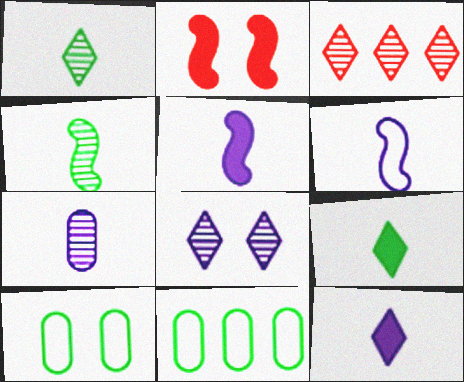[[1, 3, 8], 
[2, 8, 10], 
[3, 5, 10], 
[6, 7, 12]]